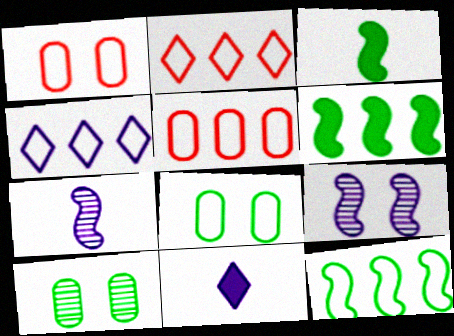[[4, 5, 12]]